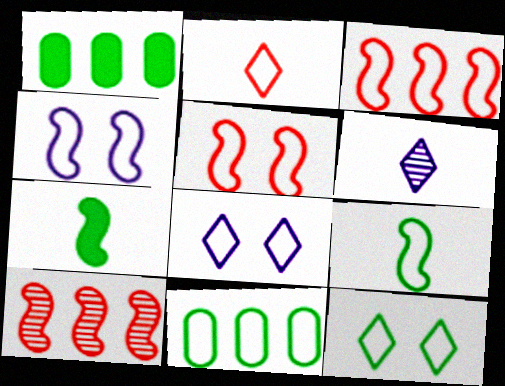[[1, 5, 6], 
[2, 4, 11], 
[3, 4, 9], 
[4, 7, 10], 
[9, 11, 12]]